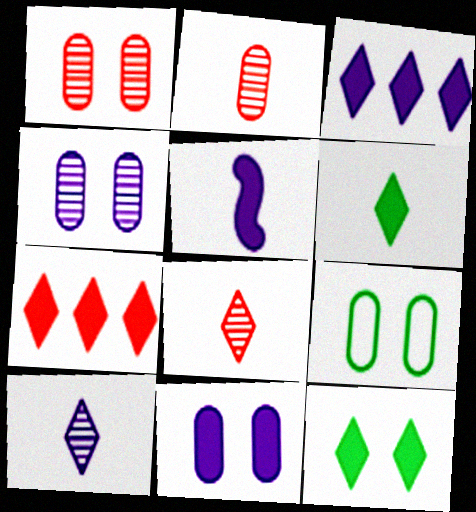[[1, 9, 11], 
[3, 5, 11]]